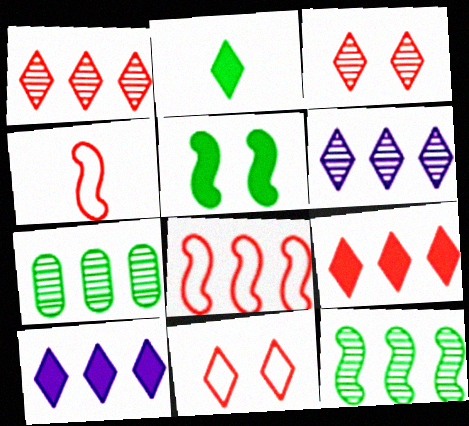[[2, 6, 11], 
[7, 8, 10]]